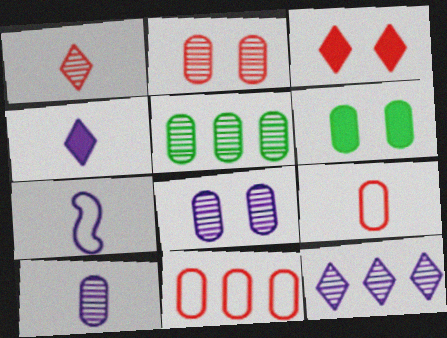[[2, 5, 10], 
[3, 5, 7], 
[4, 7, 10], 
[6, 10, 11]]